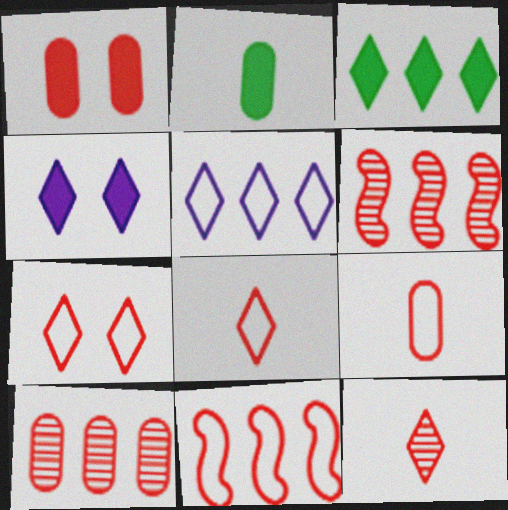[[1, 6, 8], 
[1, 9, 10], 
[1, 11, 12], 
[7, 9, 11]]